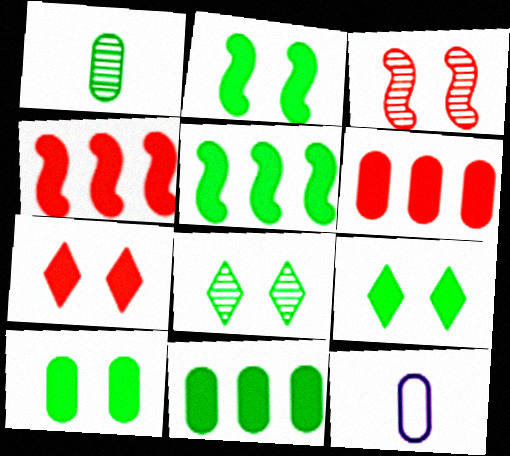[[2, 9, 10], 
[4, 8, 12]]